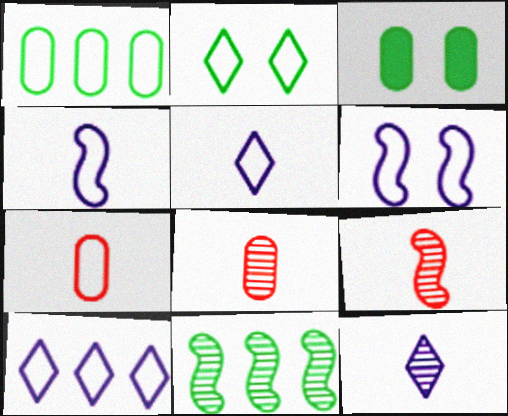[[3, 9, 10]]